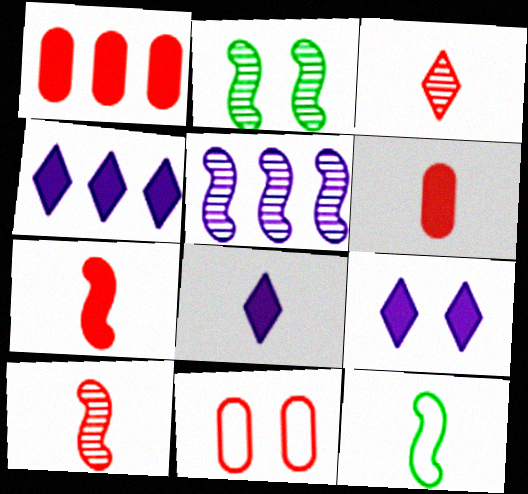[[2, 5, 10], 
[2, 9, 11], 
[4, 8, 9]]